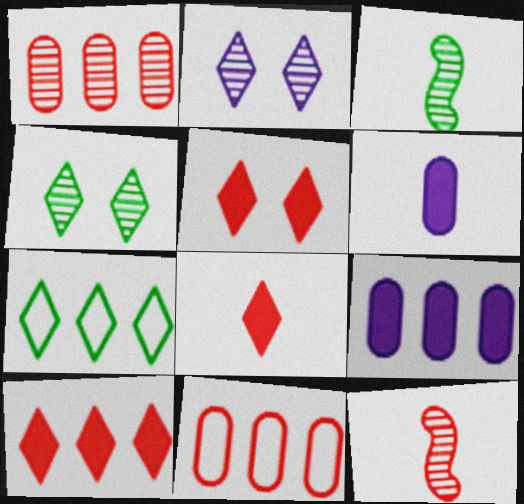[[1, 2, 3], 
[2, 7, 8], 
[5, 8, 10], 
[5, 11, 12]]